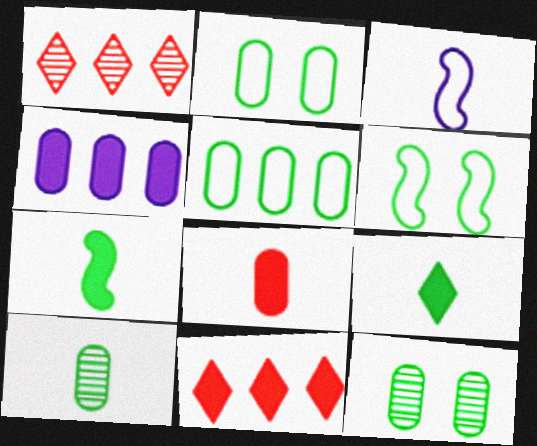[[3, 11, 12]]